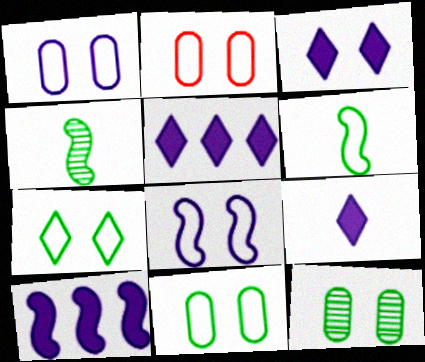[[1, 2, 11], 
[2, 4, 5], 
[2, 7, 8], 
[3, 5, 9]]